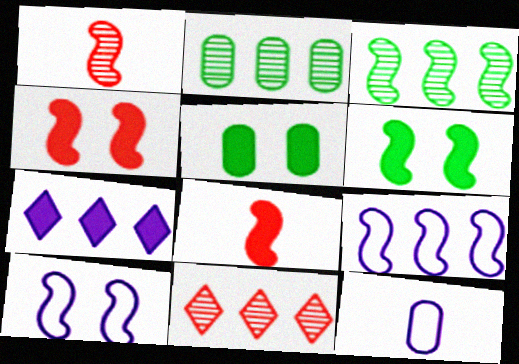[[1, 6, 9], 
[3, 8, 10], 
[5, 7, 8], 
[6, 11, 12]]